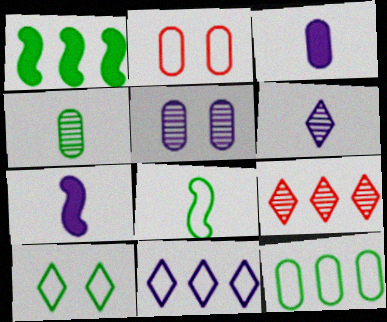[[1, 2, 6], 
[1, 4, 10], 
[2, 8, 11], 
[5, 7, 11], 
[8, 10, 12]]